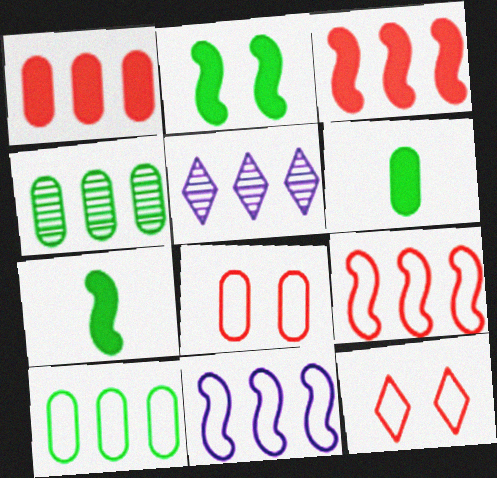[[3, 5, 10], 
[5, 7, 8]]